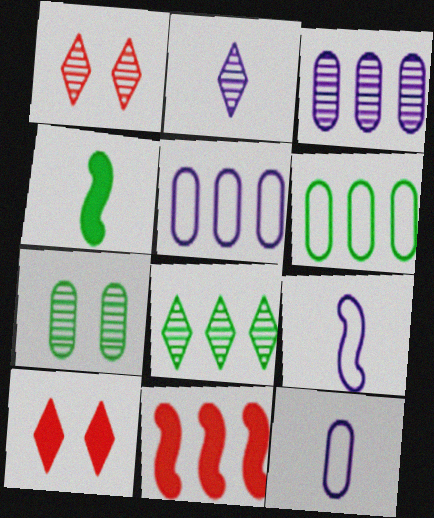[[1, 2, 8], 
[1, 4, 5], 
[5, 8, 11]]